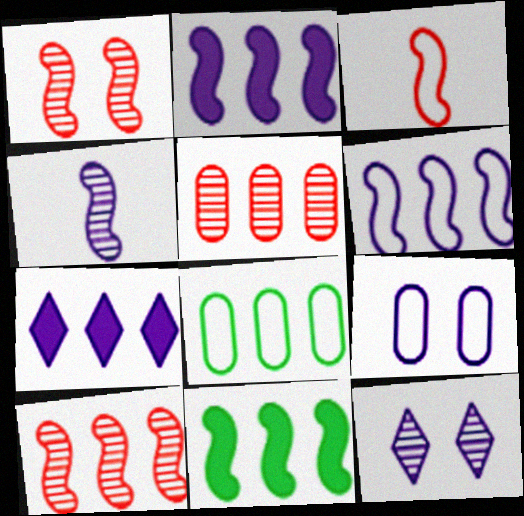[[4, 7, 9], 
[6, 10, 11], 
[7, 8, 10]]